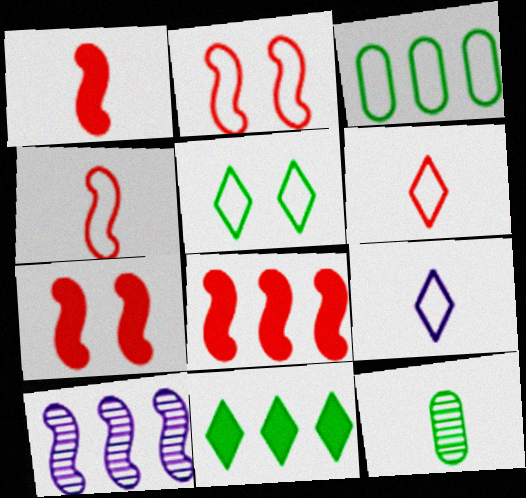[[1, 7, 8], 
[1, 9, 12], 
[2, 3, 9]]